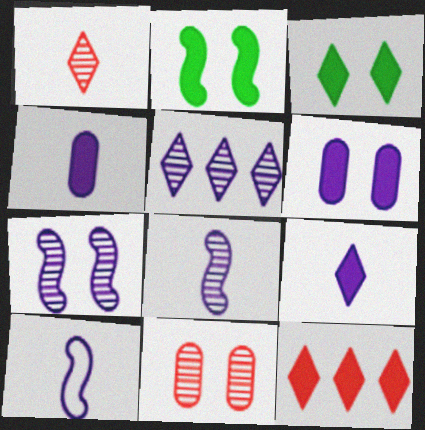[[2, 4, 12], 
[3, 9, 12], 
[5, 6, 10]]